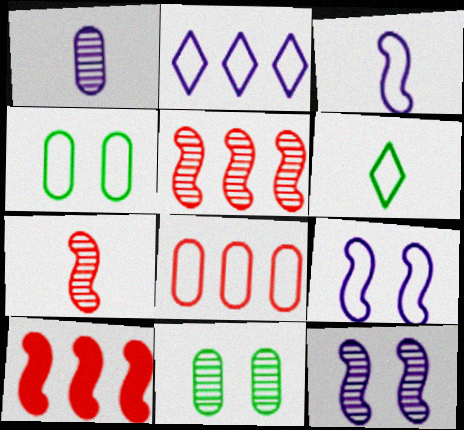[[6, 8, 9]]